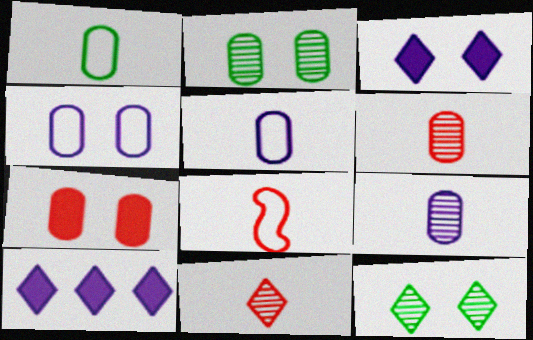[[2, 4, 7], 
[2, 8, 10]]